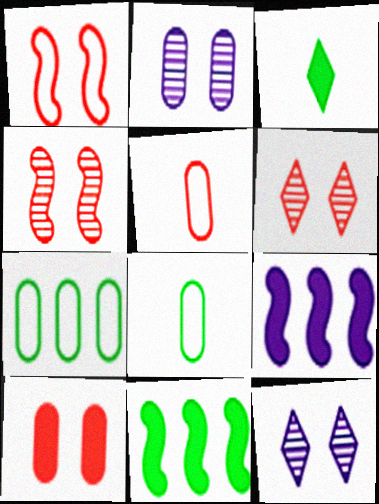[[1, 6, 10], 
[3, 9, 10], 
[5, 11, 12], 
[6, 8, 9]]